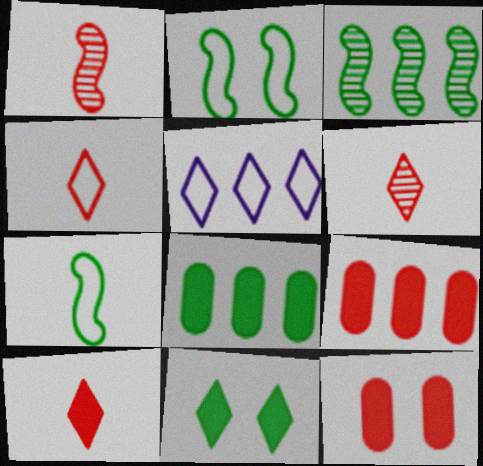[[3, 5, 9], 
[4, 6, 10], 
[5, 6, 11]]